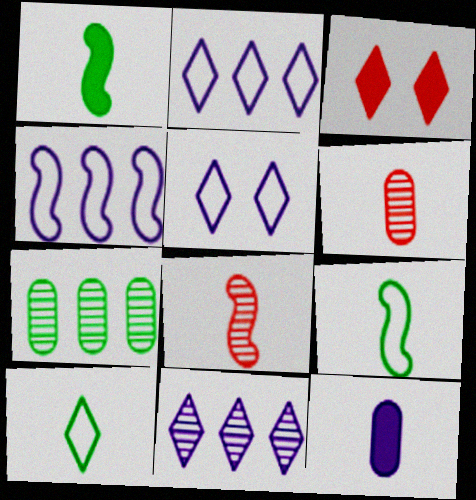[[3, 10, 11], 
[8, 10, 12]]